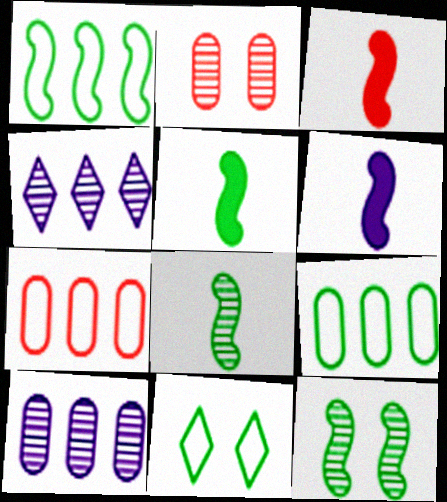[[1, 5, 12], 
[2, 4, 8], 
[3, 5, 6], 
[3, 10, 11]]